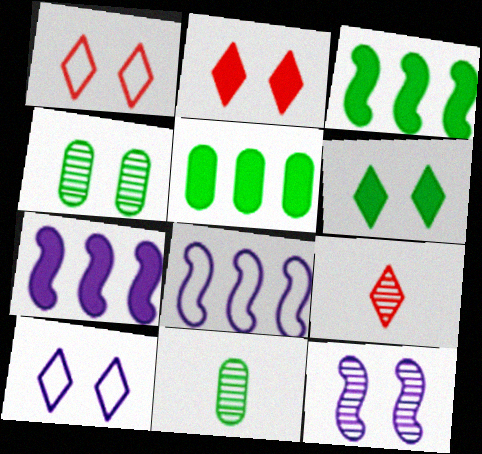[[1, 7, 11], 
[2, 8, 11]]